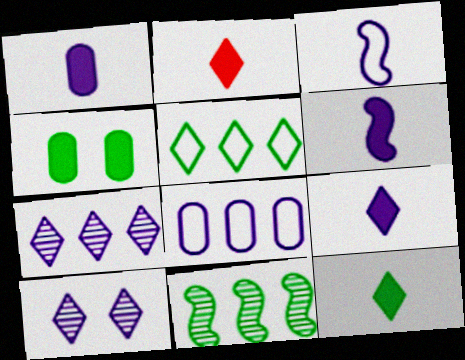[[1, 6, 9], 
[2, 5, 10], 
[2, 9, 12], 
[6, 8, 10]]